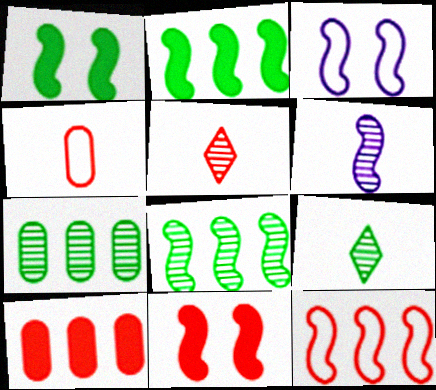[[1, 6, 12], 
[3, 9, 10]]